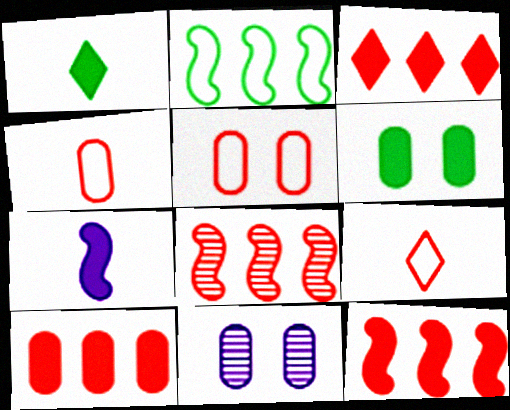[[3, 6, 7], 
[3, 10, 12], 
[5, 6, 11]]